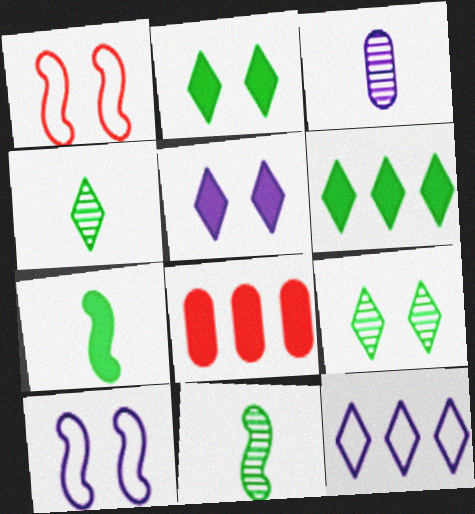[[1, 3, 6], 
[4, 8, 10], 
[5, 7, 8]]